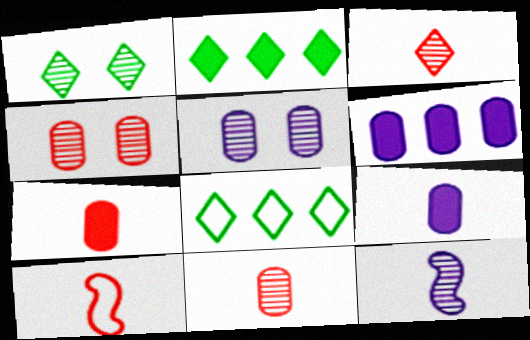[[1, 6, 10], 
[2, 5, 10], 
[3, 7, 10]]